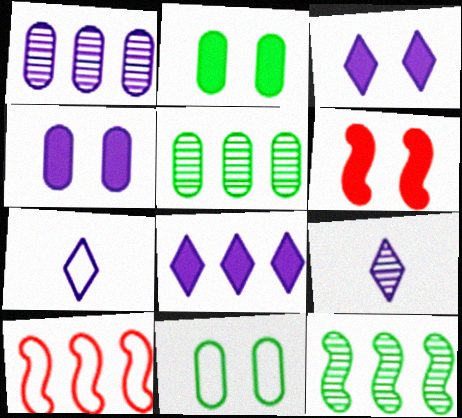[[2, 3, 6], 
[2, 9, 10], 
[5, 6, 7], 
[5, 8, 10], 
[7, 10, 11]]